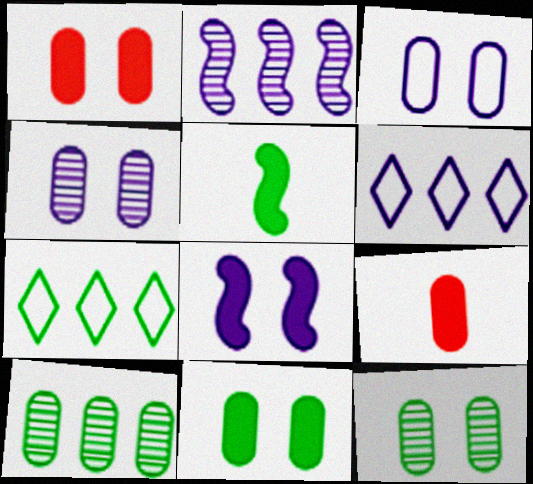[[1, 3, 12], 
[3, 9, 10], 
[5, 7, 12]]